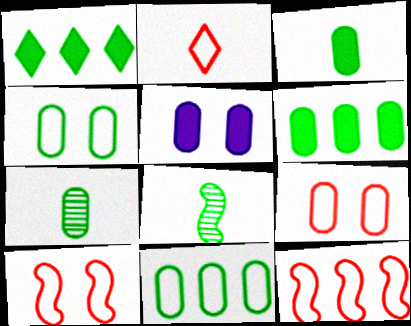[[1, 4, 8], 
[2, 9, 12], 
[4, 6, 7]]